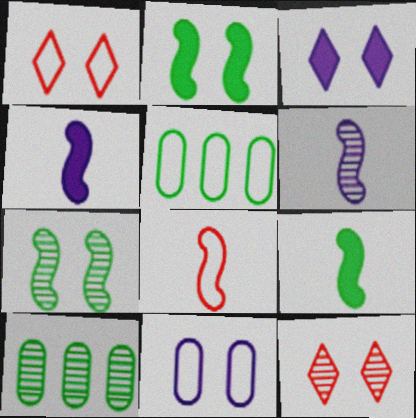[[1, 4, 10], 
[2, 11, 12], 
[3, 8, 10], 
[4, 5, 12], 
[6, 8, 9], 
[6, 10, 12]]